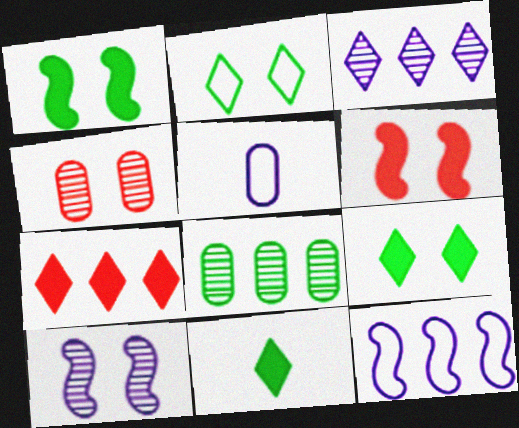[[4, 11, 12], 
[7, 8, 12]]